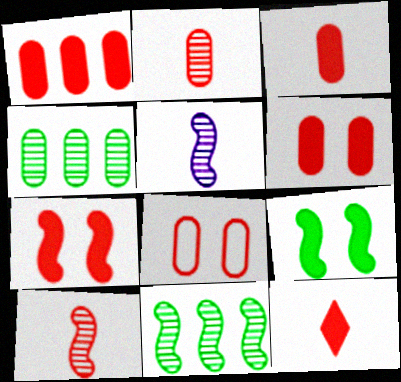[[1, 2, 8], 
[1, 3, 6], 
[1, 7, 12]]